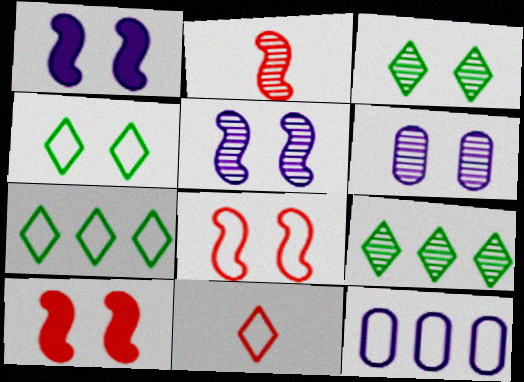[[2, 6, 9], 
[4, 6, 10]]